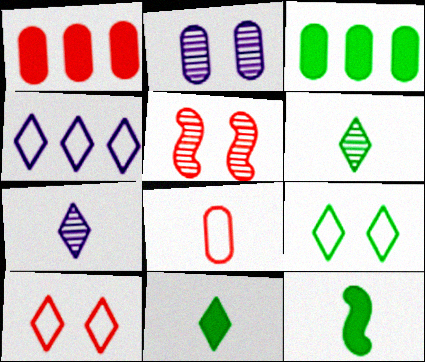[[2, 3, 8], 
[7, 8, 12]]